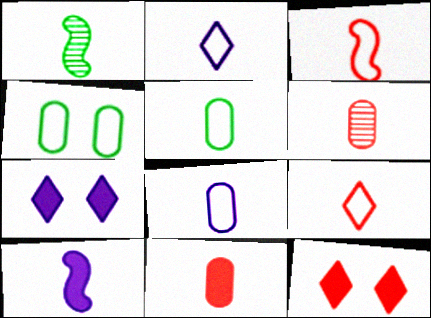[[1, 2, 11], 
[1, 3, 10], 
[2, 3, 5]]